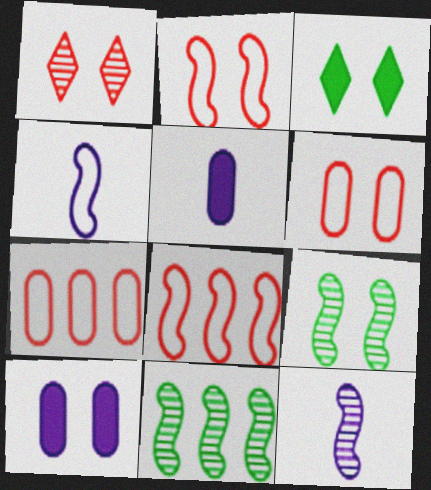[[3, 7, 12]]